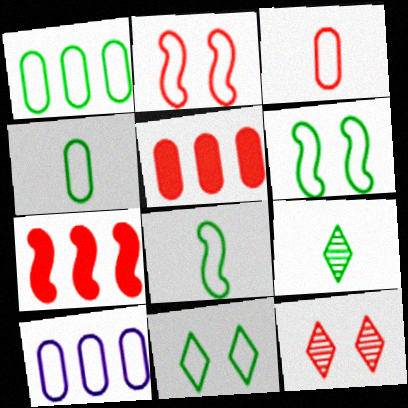[[1, 8, 11], 
[3, 7, 12]]